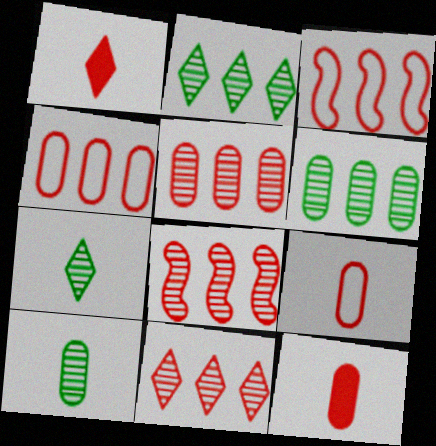[[5, 8, 11]]